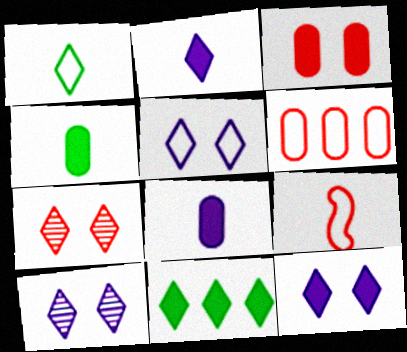[[5, 10, 12]]